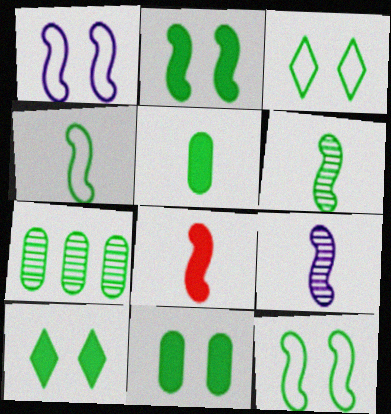[[2, 10, 11], 
[4, 7, 10], 
[4, 8, 9]]